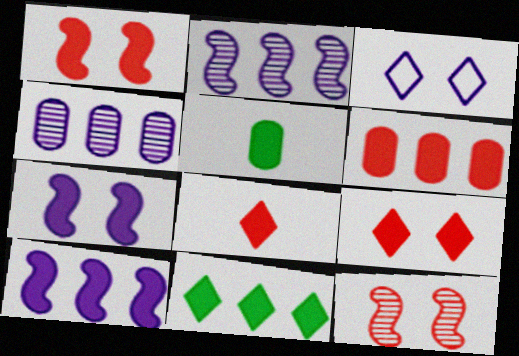[[1, 6, 8], 
[5, 9, 10], 
[6, 10, 11]]